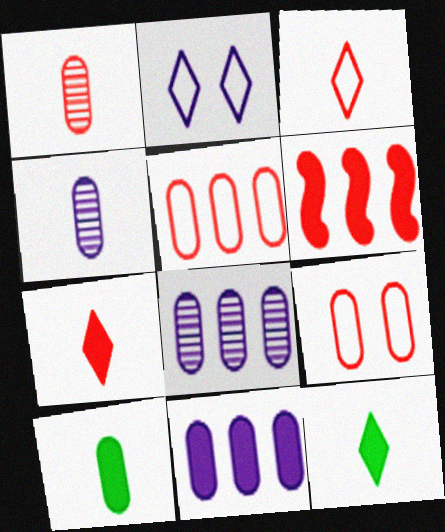[[8, 9, 10]]